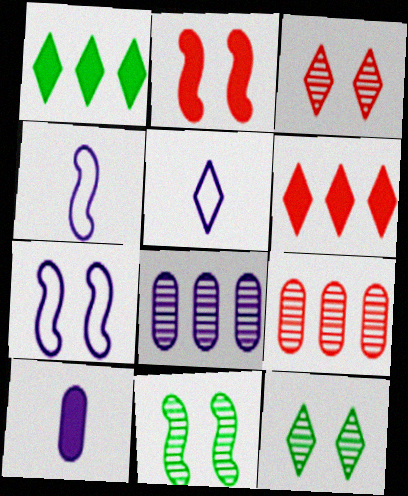[[1, 2, 10], 
[1, 3, 5], 
[2, 7, 11], 
[5, 6, 12]]